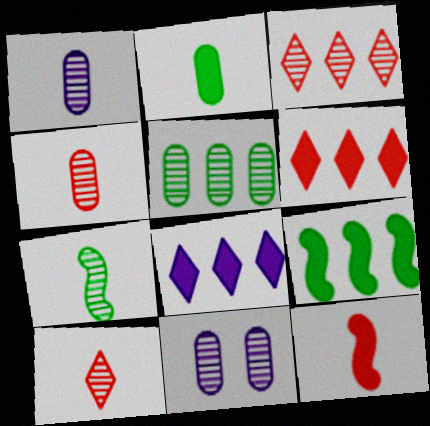[[1, 7, 10], 
[3, 7, 11], 
[4, 5, 11]]